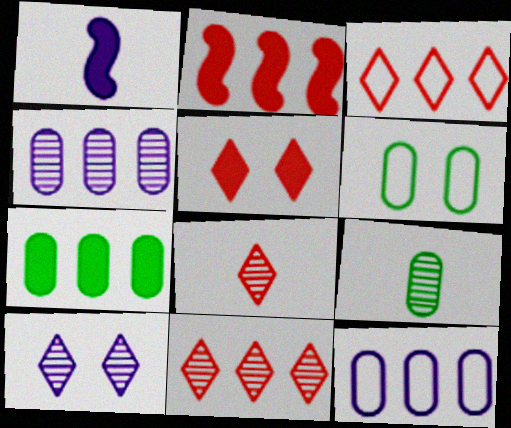[[1, 5, 7], 
[1, 6, 11], 
[1, 10, 12], 
[3, 5, 8], 
[6, 7, 9]]